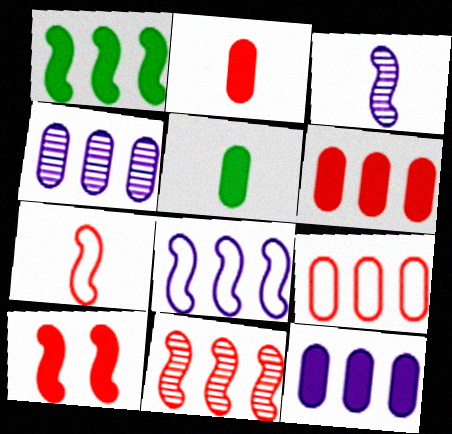[[1, 8, 11], 
[7, 10, 11]]